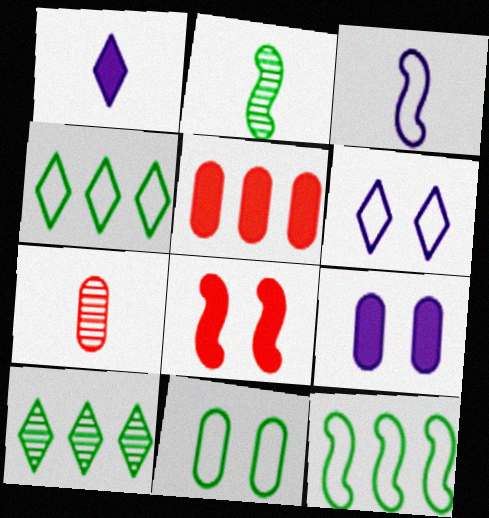[[2, 5, 6]]